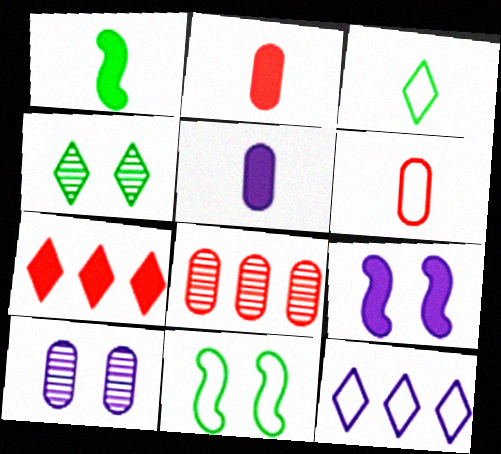[[3, 8, 9], 
[6, 11, 12]]